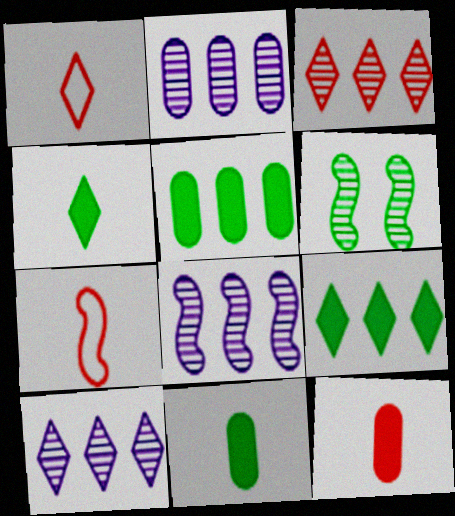[[2, 8, 10]]